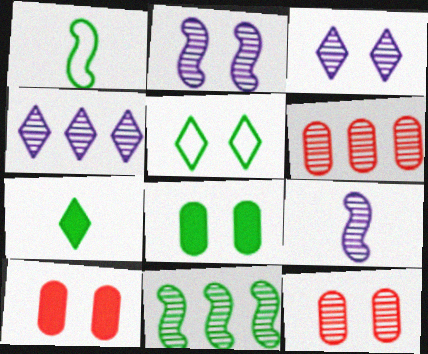[[1, 4, 10], 
[2, 5, 10], 
[4, 6, 11]]